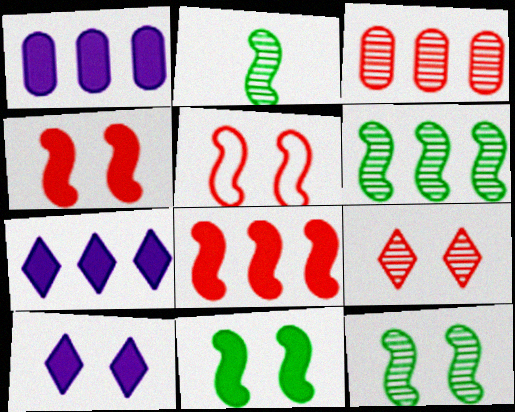[[2, 6, 12]]